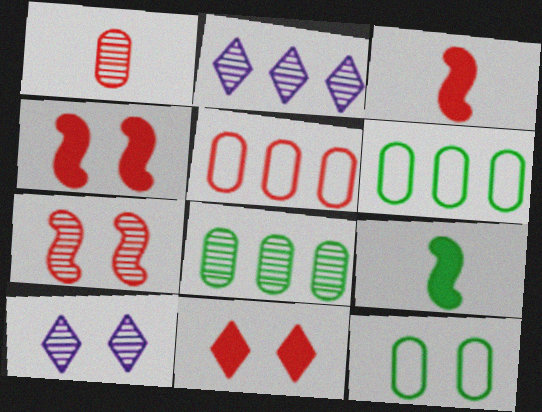[[2, 3, 12], 
[3, 6, 10], 
[4, 10, 12], 
[5, 9, 10]]